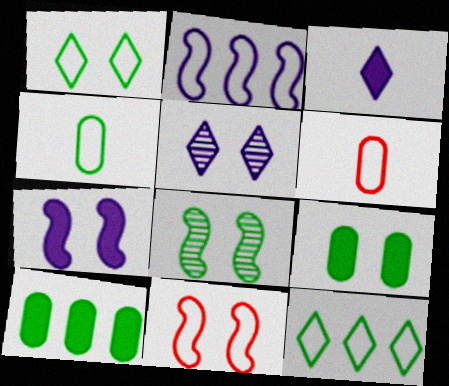[[1, 2, 6], 
[1, 8, 9], 
[5, 9, 11], 
[7, 8, 11]]